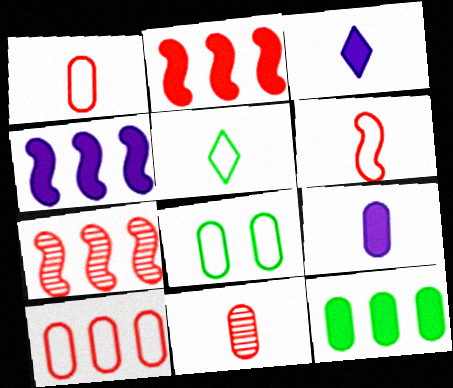[[3, 7, 8]]